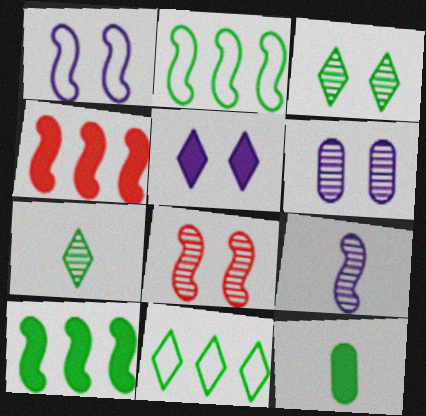[[1, 5, 6], 
[2, 3, 12], 
[3, 6, 8], 
[4, 5, 12]]